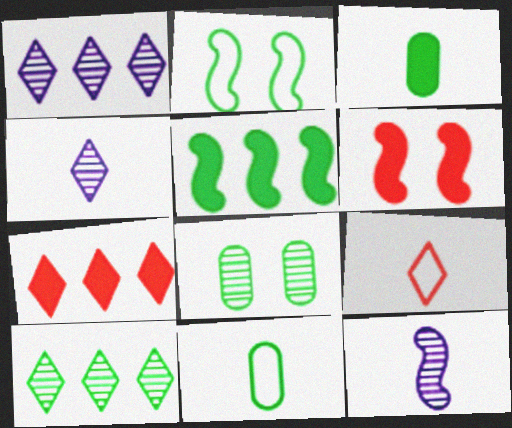[[1, 6, 11], 
[2, 3, 10], 
[3, 9, 12]]